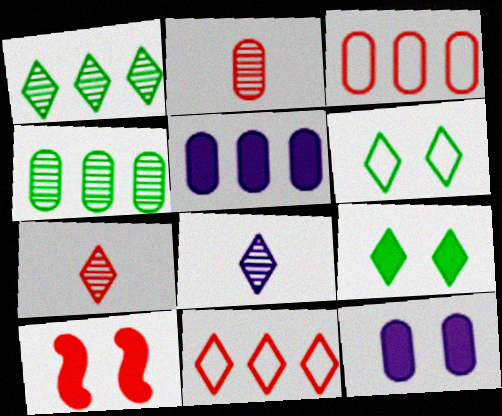[[2, 10, 11], 
[3, 4, 5], 
[3, 7, 10], 
[8, 9, 11], 
[9, 10, 12]]